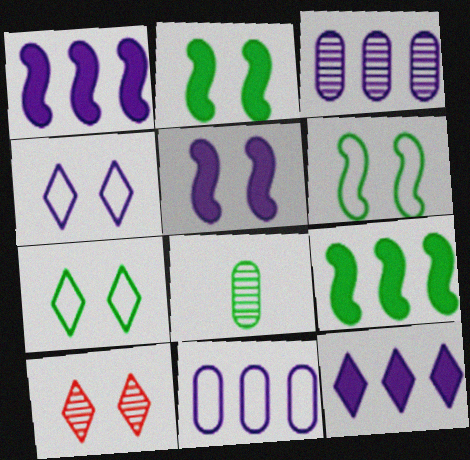[[7, 8, 9]]